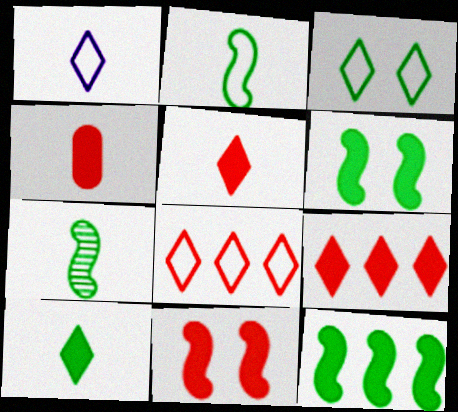[[1, 3, 8], 
[1, 4, 7], 
[4, 9, 11]]